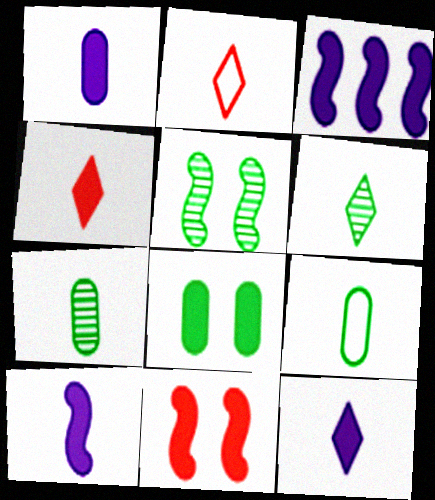[[1, 10, 12], 
[2, 6, 12], 
[2, 7, 10], 
[3, 4, 8]]